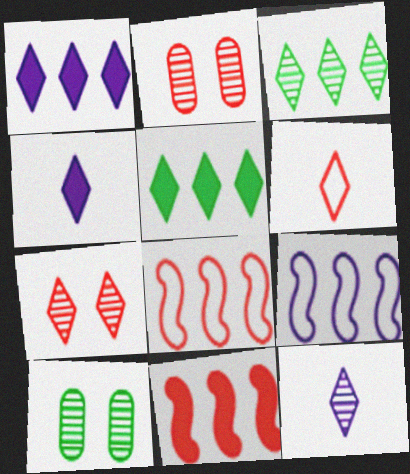[[2, 6, 11], 
[3, 7, 12], 
[4, 8, 10]]